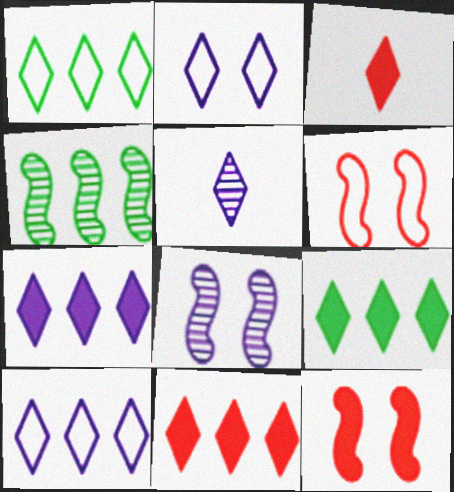[[2, 5, 7], 
[7, 9, 11]]